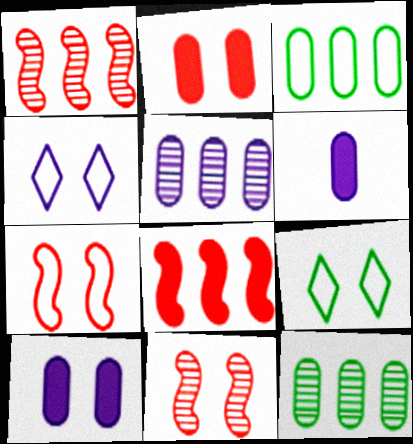[[1, 6, 9], 
[9, 10, 11]]